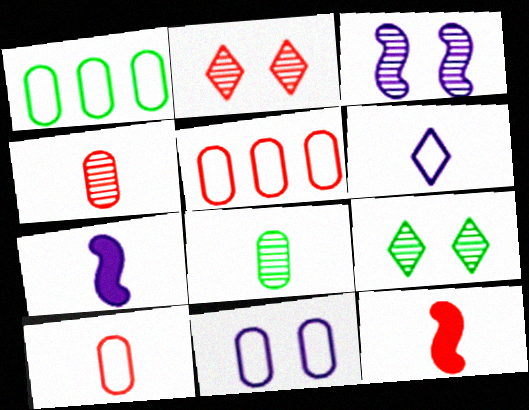[[1, 2, 7], 
[1, 10, 11], 
[2, 5, 12], 
[5, 7, 9], 
[6, 8, 12]]